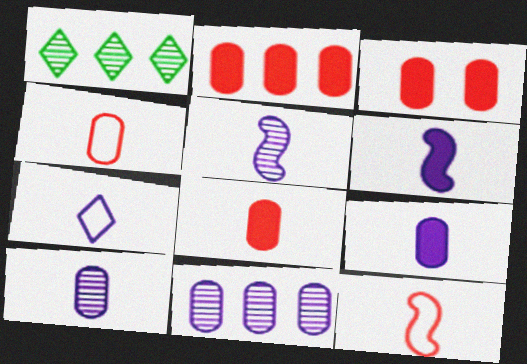[[2, 3, 8], 
[5, 7, 9], 
[6, 7, 10]]